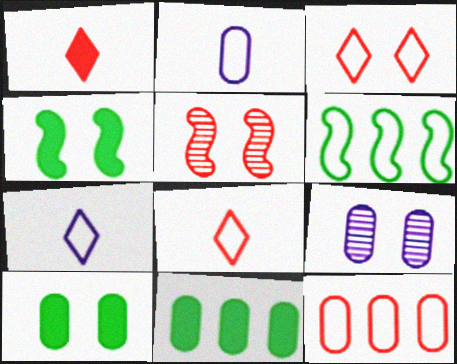[[1, 5, 12], 
[1, 6, 9], 
[2, 3, 6], 
[3, 4, 9], 
[5, 7, 11]]